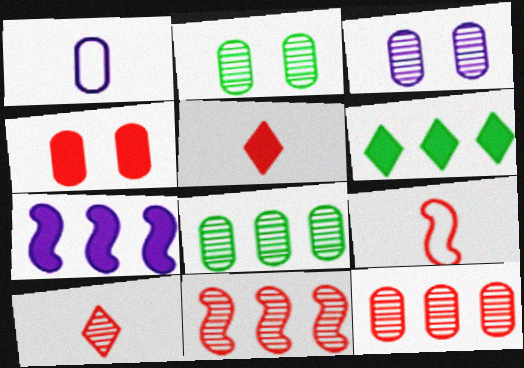[[1, 4, 8], 
[3, 6, 9]]